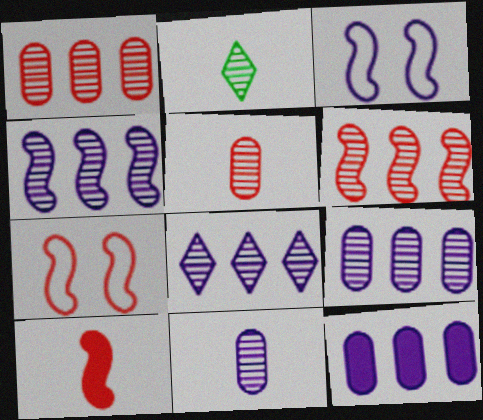[[2, 7, 12], 
[4, 8, 9], 
[6, 7, 10]]